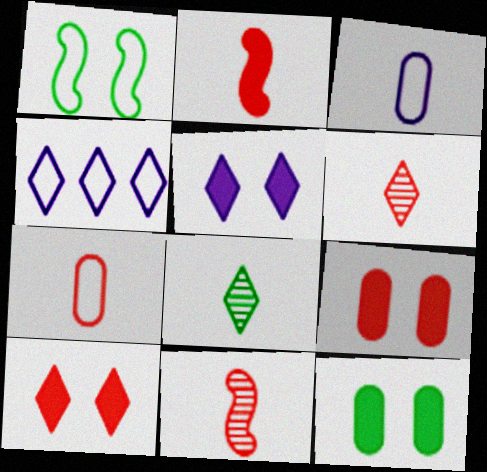[[1, 4, 7], 
[2, 3, 8], 
[2, 6, 7], 
[4, 8, 10], 
[4, 11, 12]]